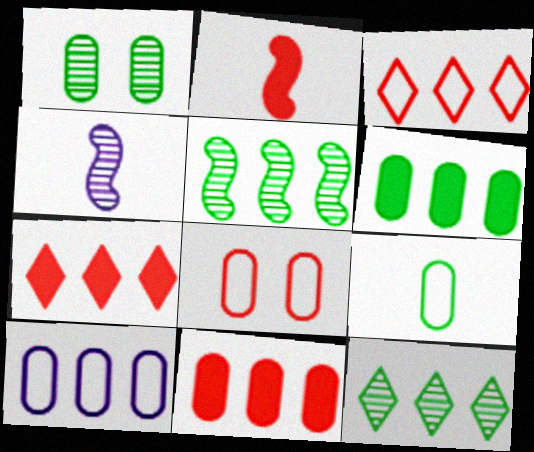[[1, 6, 9], 
[5, 7, 10], 
[8, 9, 10]]